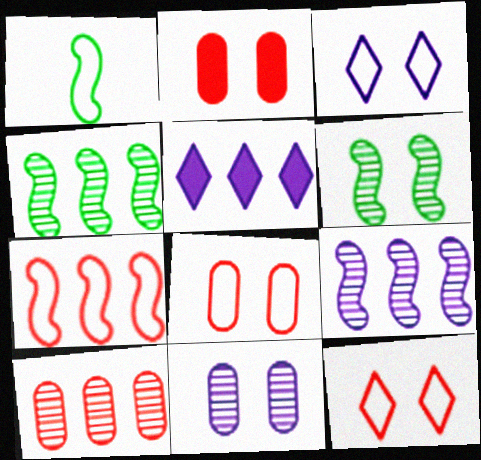[[2, 3, 6]]